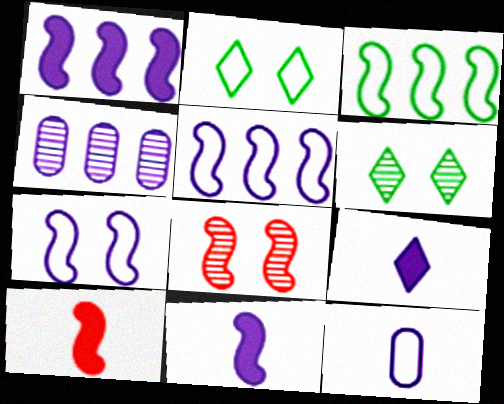[[2, 4, 10], 
[3, 8, 11], 
[4, 7, 9]]